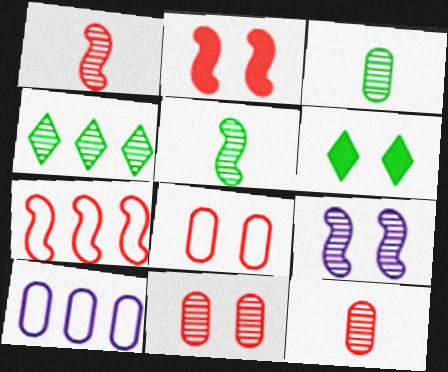[[1, 2, 7], 
[1, 6, 10], 
[4, 9, 12], 
[6, 8, 9]]